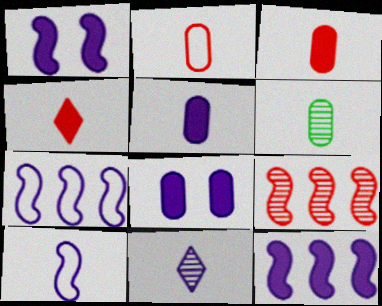[[2, 5, 6], 
[4, 6, 10], 
[5, 10, 11], 
[7, 8, 11]]